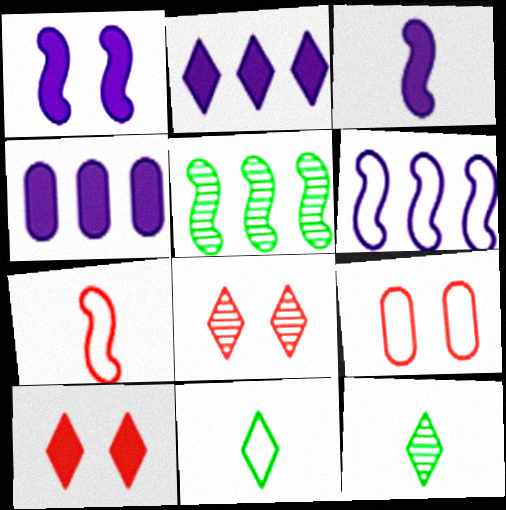[[1, 5, 7], 
[2, 8, 11], 
[6, 9, 11]]